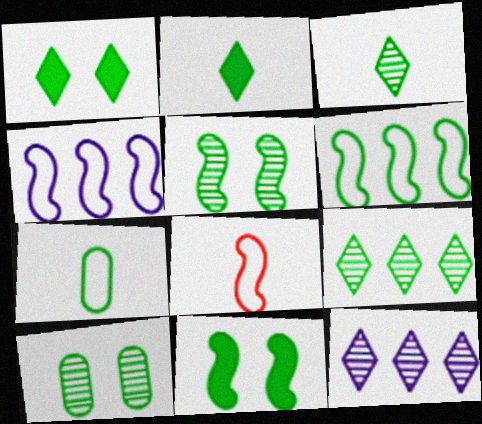[[2, 6, 10], 
[7, 9, 11]]